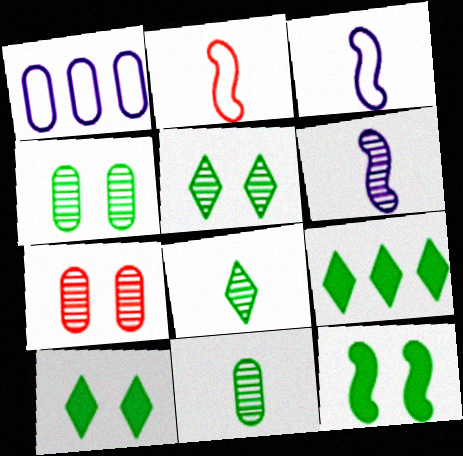[[3, 7, 9]]